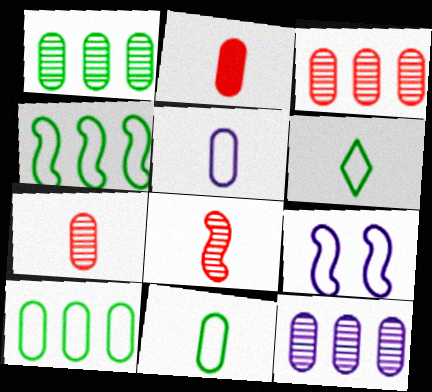[[1, 3, 12]]